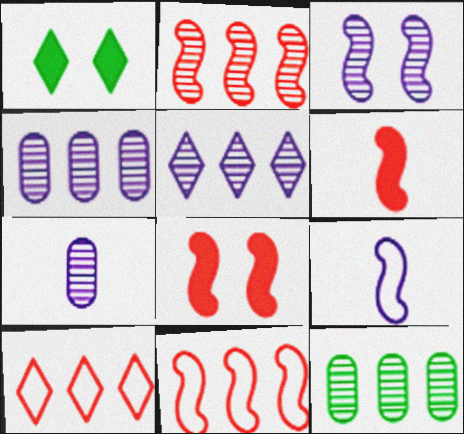[[1, 7, 11], 
[2, 5, 12], 
[3, 5, 7]]